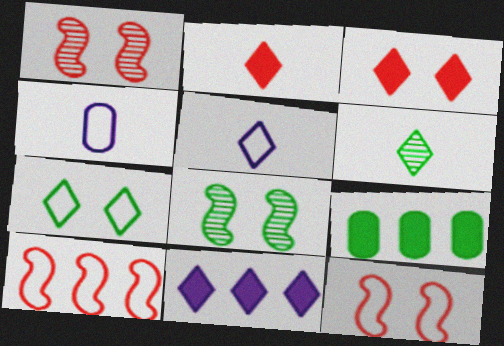[[1, 5, 9], 
[2, 5, 6], 
[4, 7, 10]]